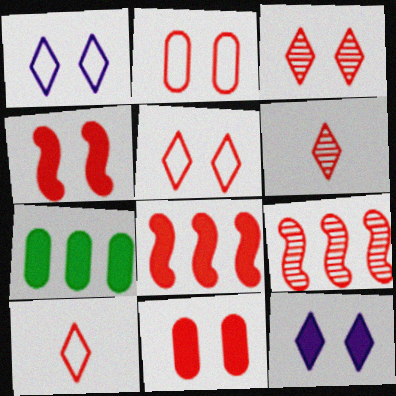[[2, 3, 4], 
[2, 6, 8], 
[9, 10, 11]]